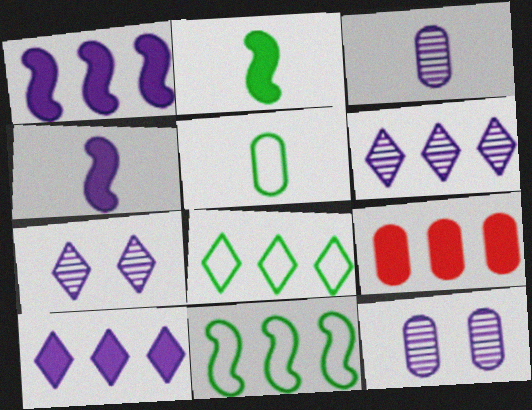[[5, 9, 12], 
[6, 9, 11]]